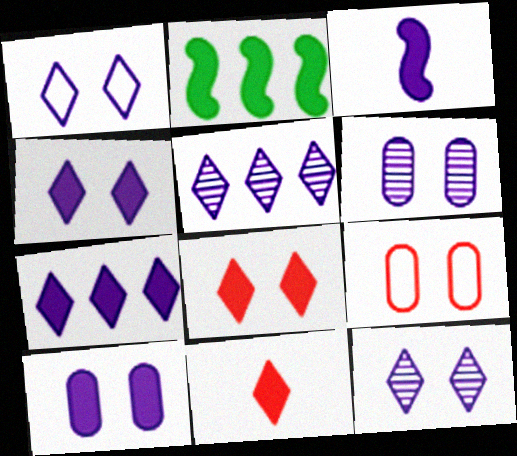[[1, 4, 12], 
[2, 10, 11], 
[3, 7, 10]]